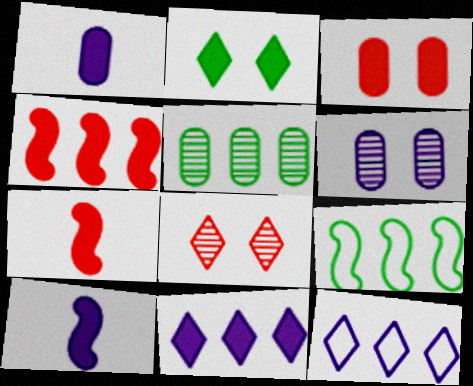[[1, 2, 4], 
[1, 8, 9], 
[4, 5, 12], 
[6, 10, 12]]